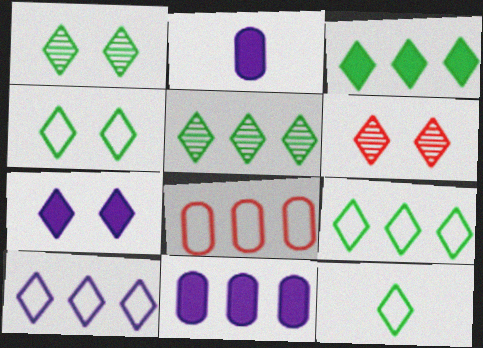[[1, 3, 12], 
[3, 5, 9], 
[4, 6, 7], 
[4, 9, 12]]